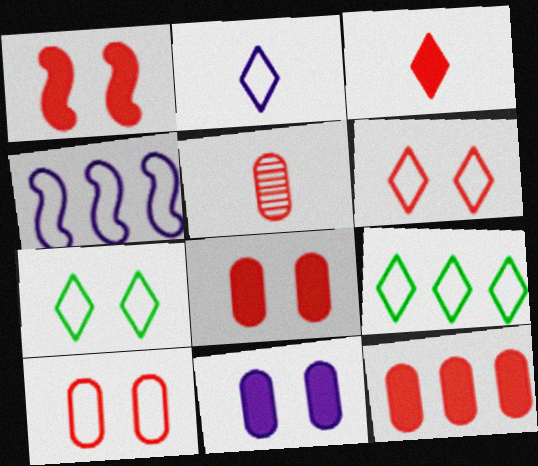[[1, 3, 12], 
[2, 6, 9], 
[5, 10, 12]]